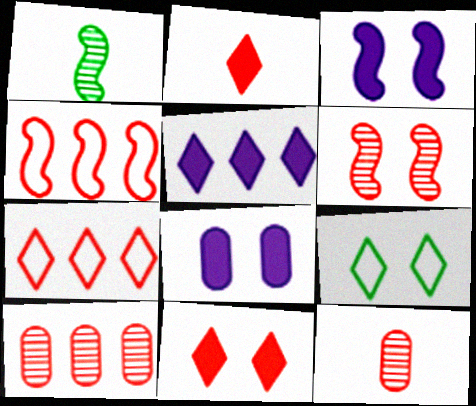[[1, 3, 4], 
[1, 7, 8], 
[4, 11, 12], 
[6, 8, 9]]